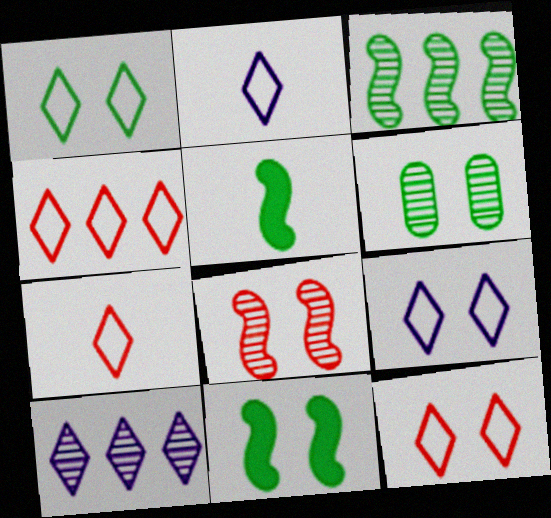[[1, 2, 4], 
[1, 6, 11], 
[1, 9, 12], 
[4, 7, 12]]